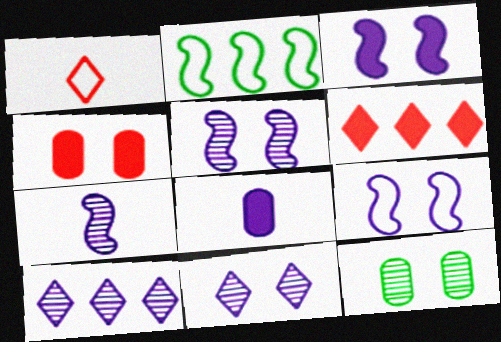[[3, 5, 9], 
[8, 9, 10]]